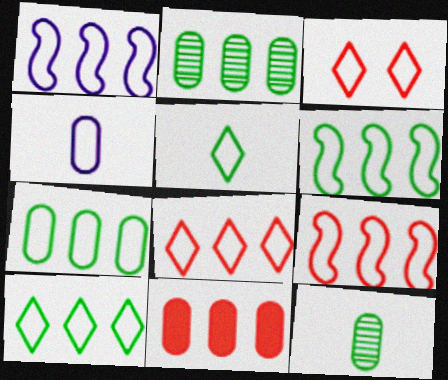[[1, 6, 9], 
[1, 7, 8], 
[3, 4, 6], 
[6, 7, 10]]